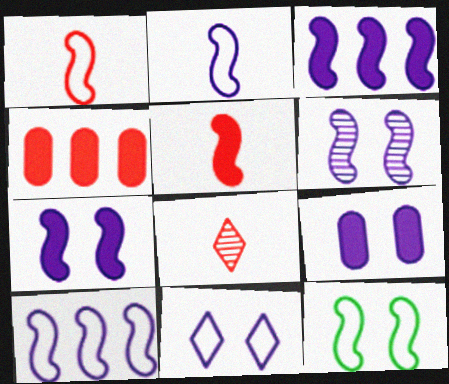[[1, 10, 12], 
[2, 3, 6], 
[6, 9, 11]]